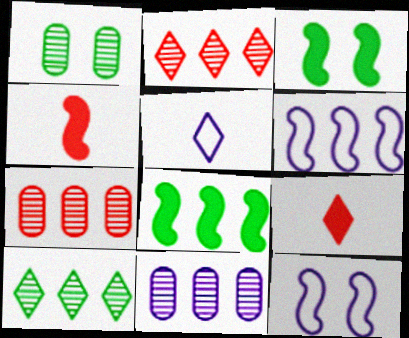[[1, 6, 9], 
[3, 5, 7]]